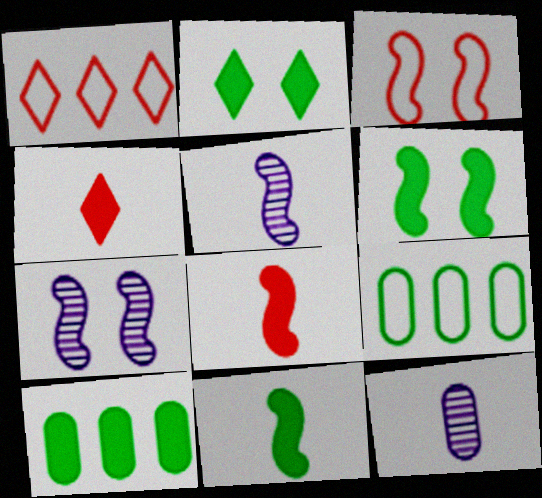[[1, 6, 12], 
[2, 10, 11], 
[3, 6, 7], 
[4, 7, 9]]